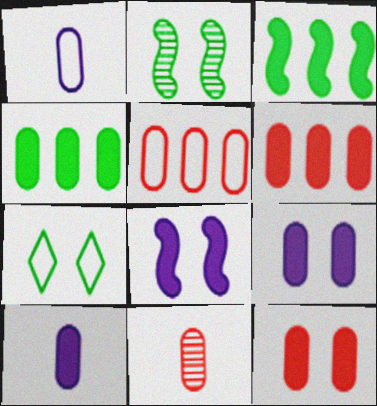[[4, 10, 12], 
[5, 11, 12]]